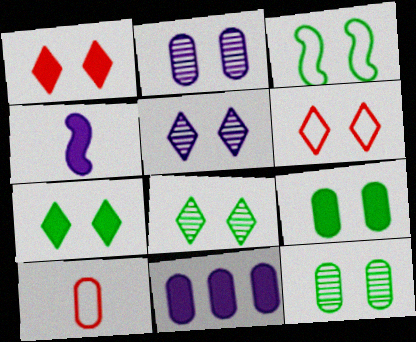[[1, 2, 3], 
[3, 7, 12], 
[3, 8, 9], 
[5, 6, 7], 
[10, 11, 12]]